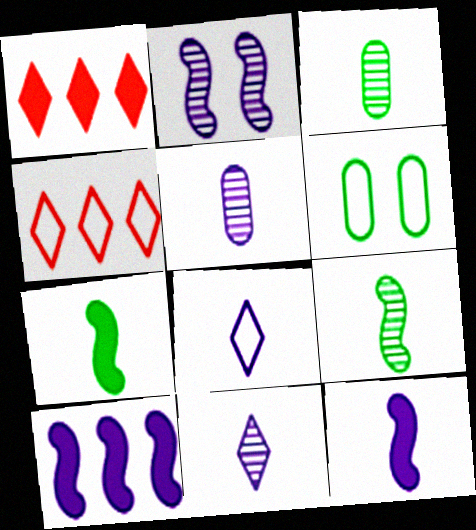[[5, 8, 12]]